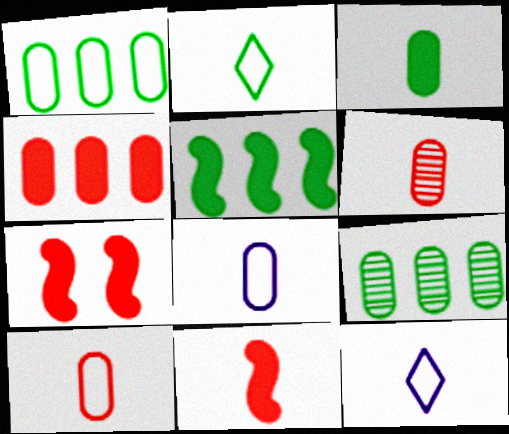[[3, 6, 8], 
[7, 9, 12]]